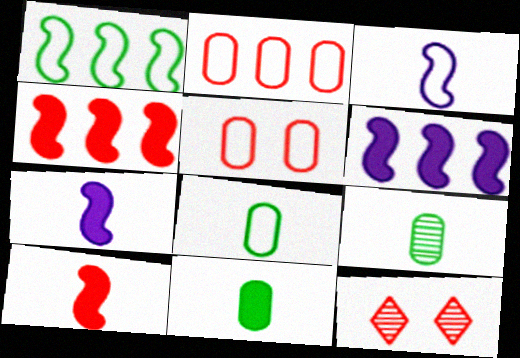[[2, 10, 12], 
[6, 8, 12], 
[8, 9, 11]]